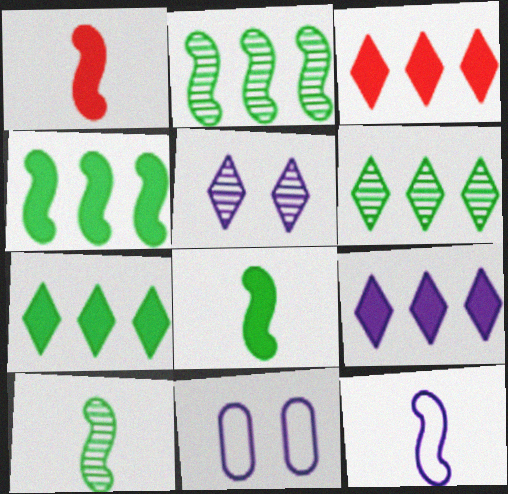[[1, 6, 11], 
[1, 10, 12], 
[3, 7, 9], 
[3, 10, 11]]